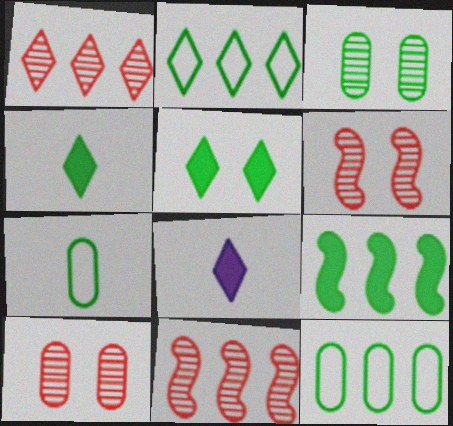[[6, 8, 12]]